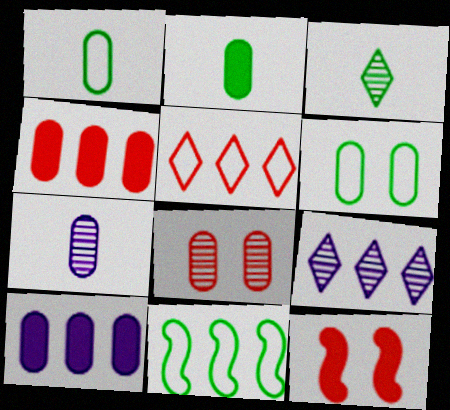[[1, 8, 10], 
[1, 9, 12], 
[4, 6, 7], 
[4, 9, 11]]